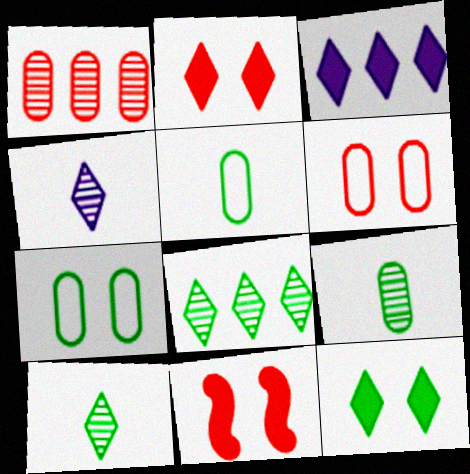[]